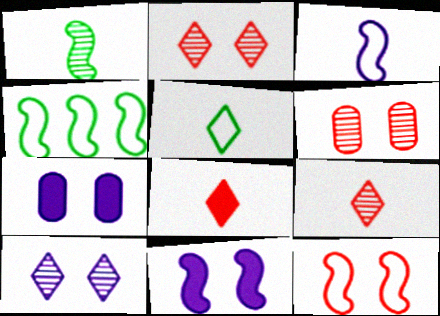[[3, 4, 12], 
[4, 7, 9]]